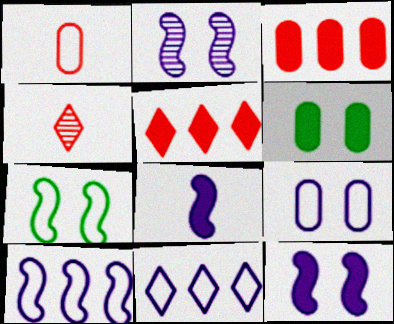[[1, 7, 11], 
[2, 8, 10], 
[4, 6, 10], 
[5, 6, 8]]